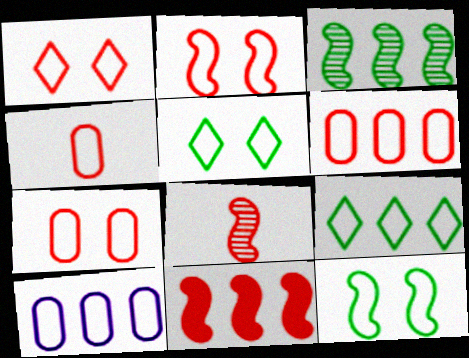[[1, 2, 7], 
[2, 8, 11], 
[4, 6, 7]]